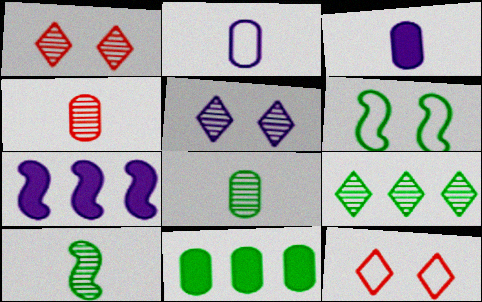[[2, 5, 7], 
[7, 8, 12]]